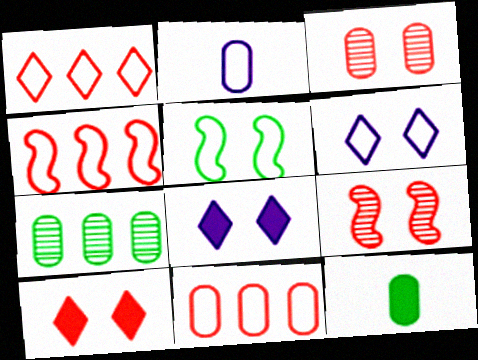[[1, 2, 5], 
[1, 4, 11], 
[3, 5, 8]]